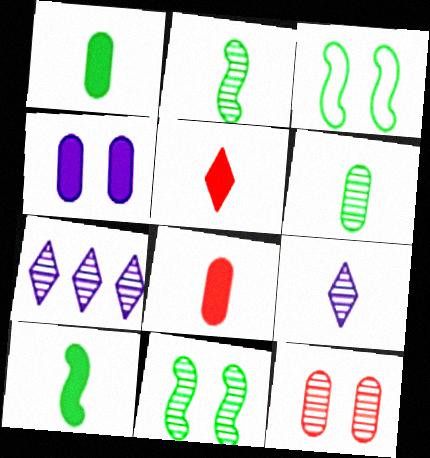[[2, 7, 12], 
[3, 7, 8]]